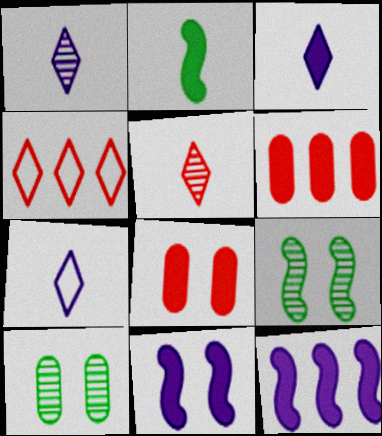[[1, 3, 7], 
[6, 7, 9]]